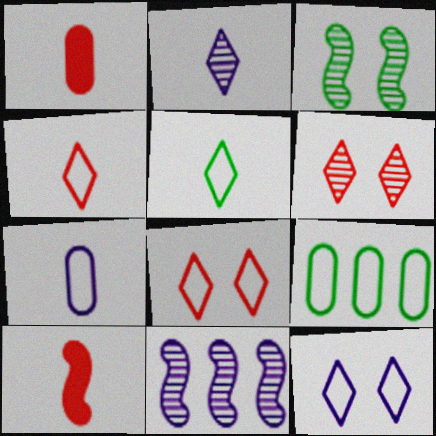[]